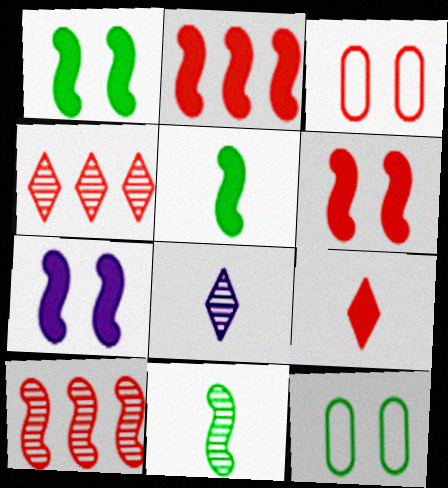[[1, 6, 7], 
[2, 5, 7], 
[2, 8, 12], 
[3, 9, 10]]